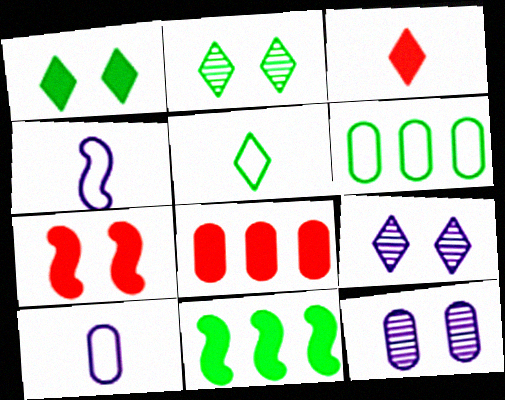[[2, 4, 8], 
[3, 7, 8]]